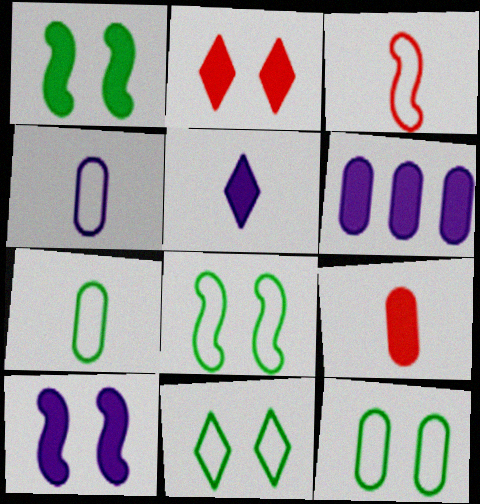[[5, 6, 10], 
[8, 11, 12]]